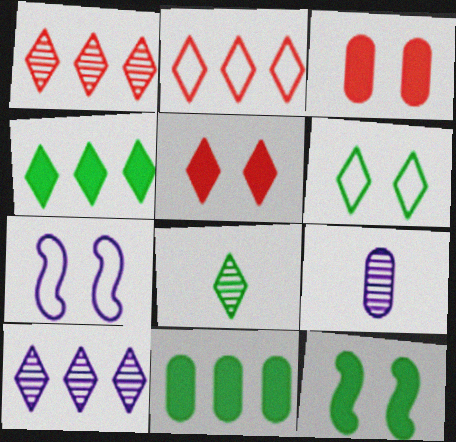[[2, 4, 10], 
[2, 9, 12], 
[4, 6, 8]]